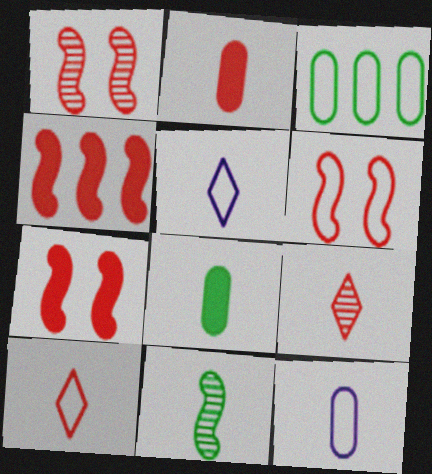[[1, 6, 7], 
[2, 5, 11], 
[3, 5, 6]]